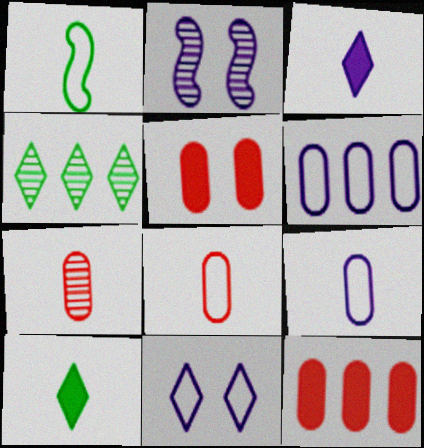[[1, 3, 7], 
[2, 3, 6], 
[2, 4, 7]]